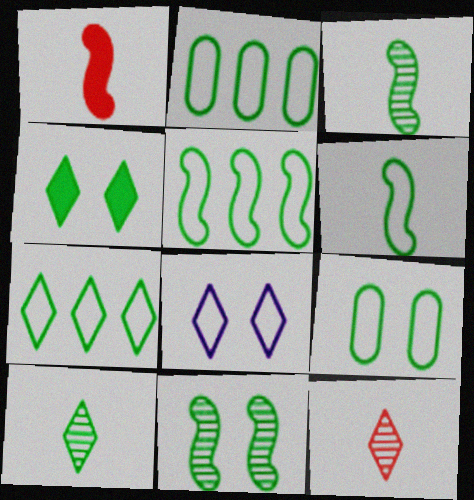[[2, 3, 4], 
[2, 5, 7], 
[4, 7, 10], 
[4, 9, 11], 
[6, 7, 9]]